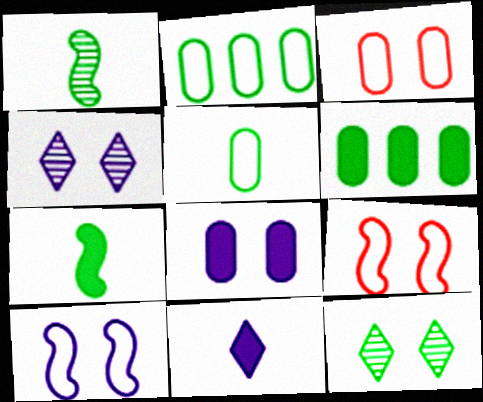[[2, 7, 12], 
[4, 8, 10], 
[8, 9, 12]]